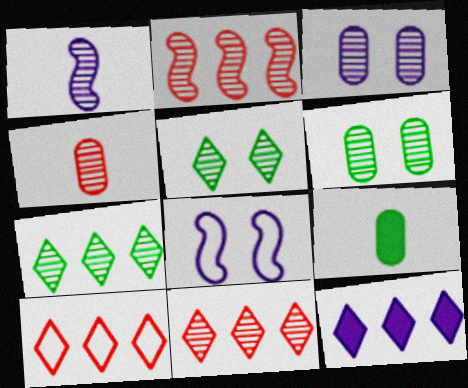[[1, 6, 11], 
[7, 10, 12], 
[8, 9, 11]]